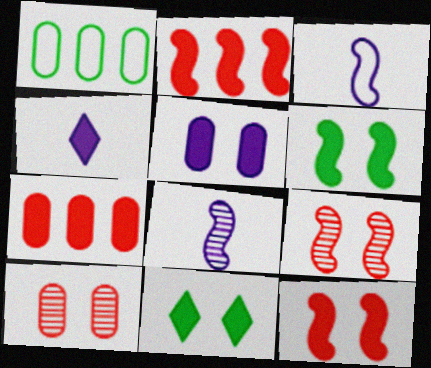[[1, 4, 9], 
[4, 6, 7], 
[5, 11, 12]]